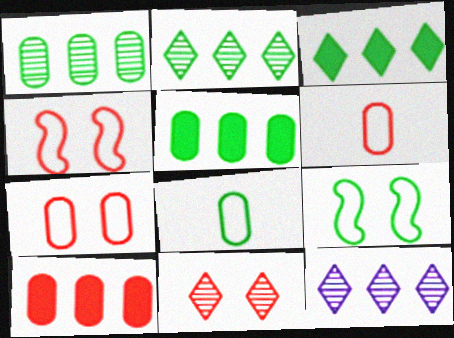[]